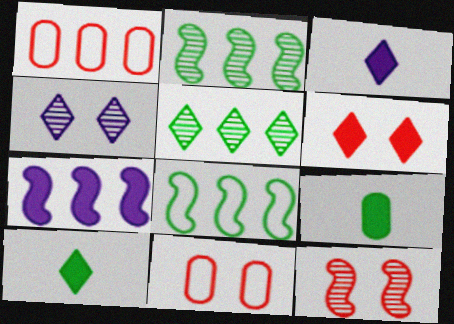[[1, 5, 7], 
[2, 3, 11], 
[6, 7, 9], 
[6, 11, 12]]